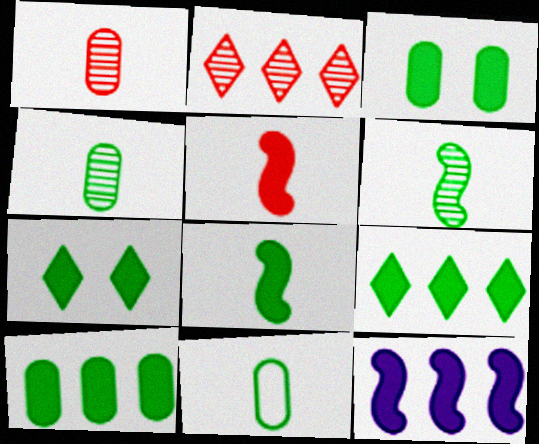[[3, 8, 9], 
[7, 8, 10]]